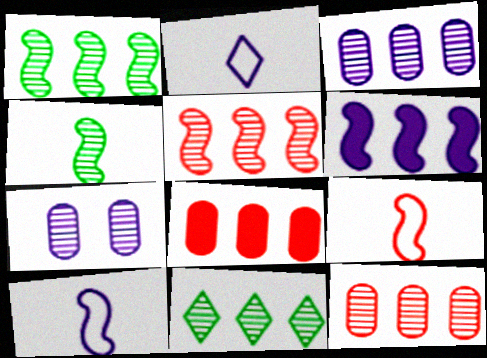[[2, 6, 7], 
[3, 5, 11]]